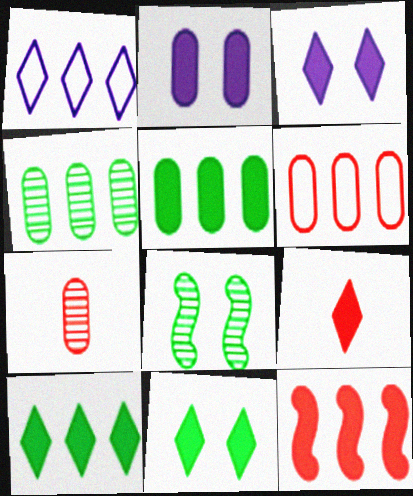[[1, 4, 12], 
[3, 9, 10]]